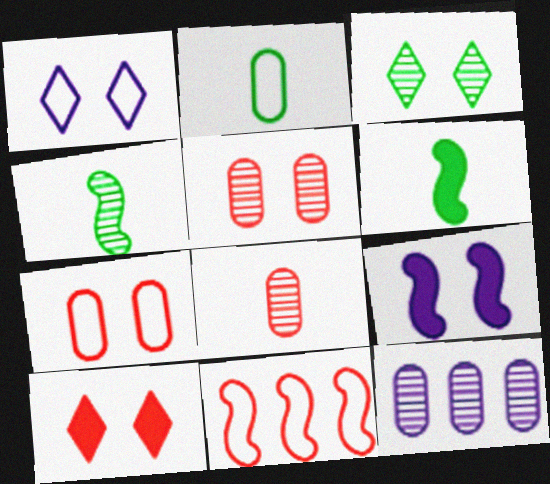[[1, 2, 11], 
[1, 3, 10], 
[3, 7, 9], 
[4, 9, 11], 
[8, 10, 11]]